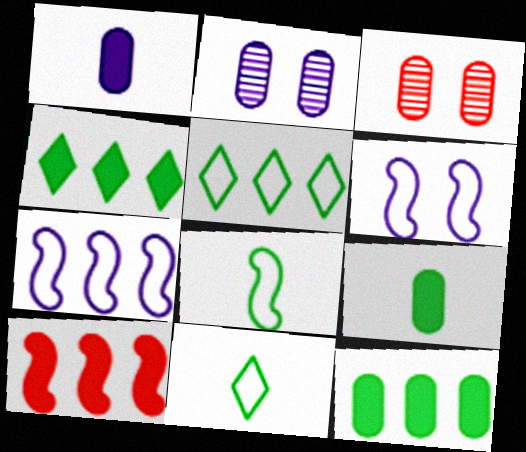[[2, 10, 11]]